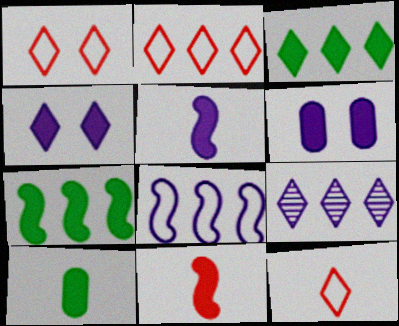[[1, 2, 12], 
[2, 3, 9], 
[3, 6, 11]]